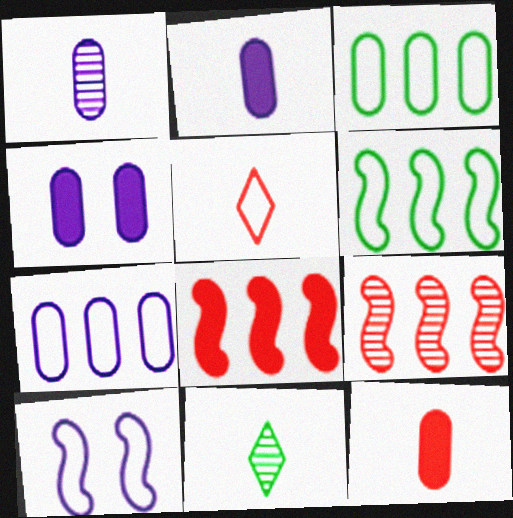[[1, 4, 7], 
[3, 5, 10]]